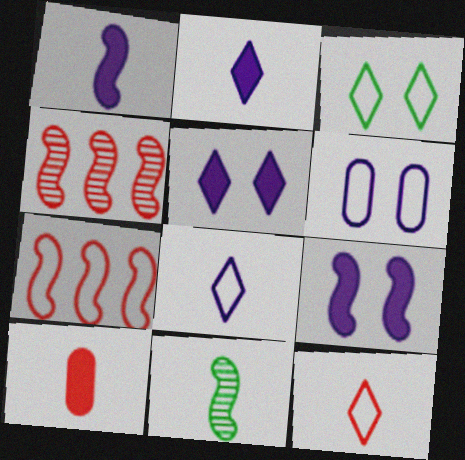[[7, 9, 11], 
[8, 10, 11]]